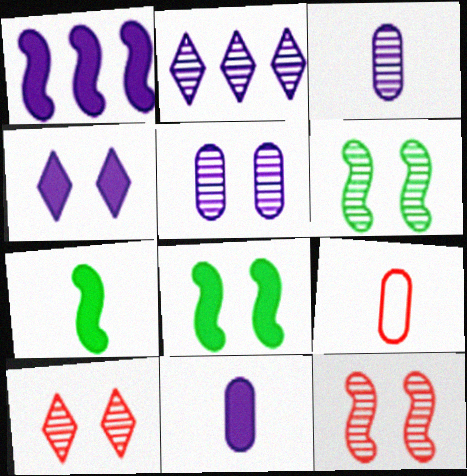[[1, 4, 11], 
[2, 8, 9], 
[5, 6, 10]]